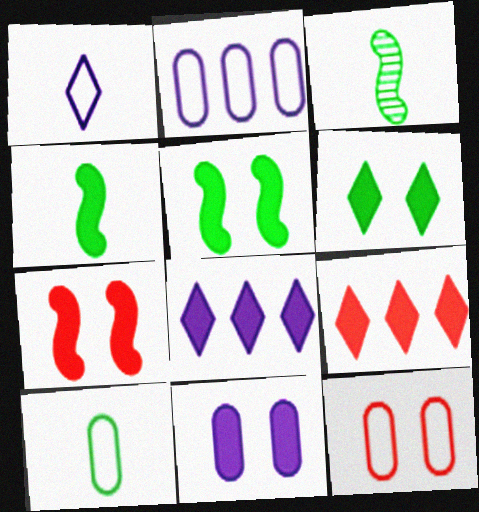[[2, 10, 12], 
[3, 8, 12], 
[4, 9, 11], 
[6, 7, 11]]